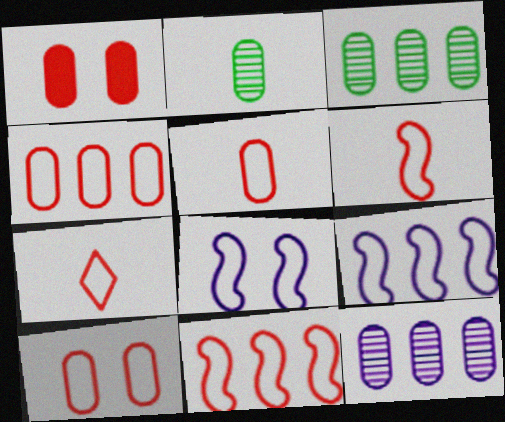[[4, 5, 10], 
[5, 6, 7], 
[7, 10, 11]]